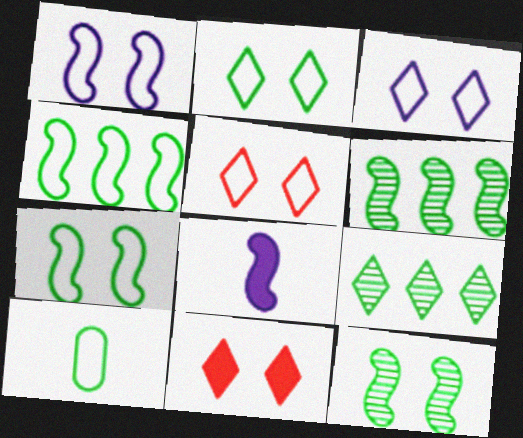[[2, 3, 5], 
[2, 4, 10]]